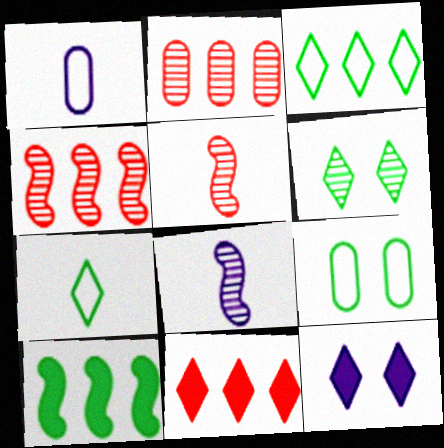[[2, 6, 8], 
[8, 9, 11]]